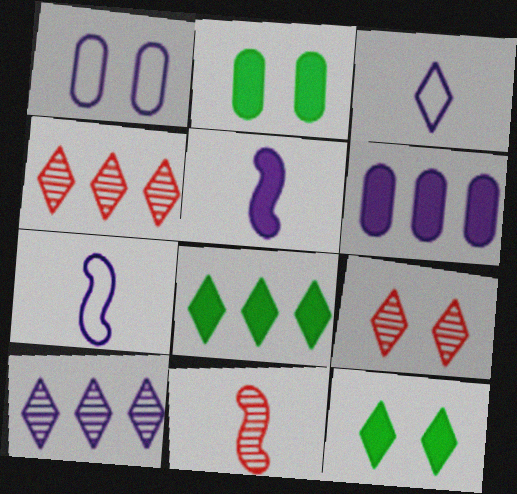[[1, 5, 10], 
[1, 8, 11], 
[2, 4, 7], 
[3, 4, 12], 
[3, 8, 9]]